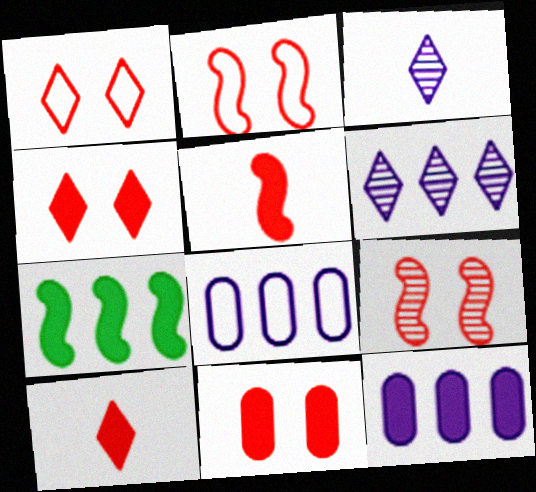[[1, 9, 11]]